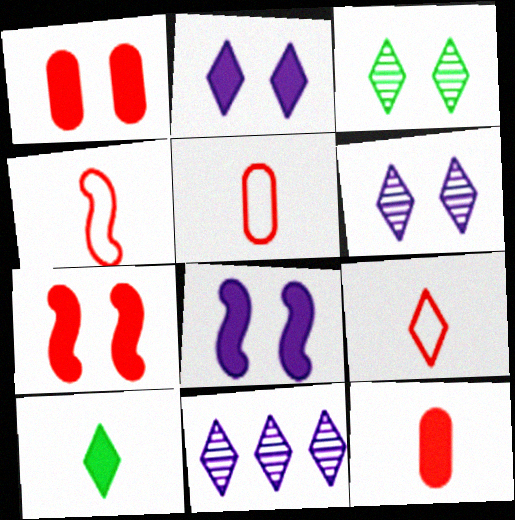[[4, 5, 9]]